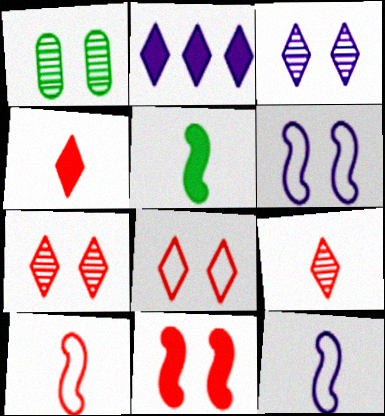[[1, 2, 10]]